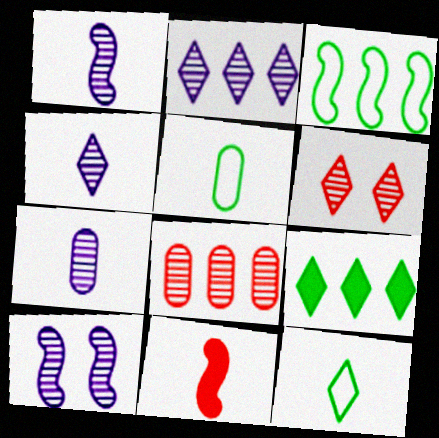[[1, 4, 7], 
[2, 7, 10], 
[3, 10, 11], 
[4, 5, 11], 
[7, 11, 12]]